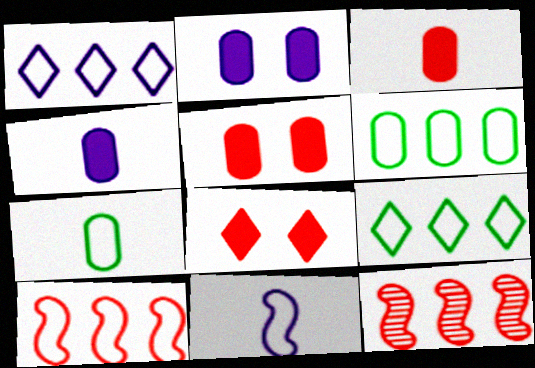[[1, 6, 10]]